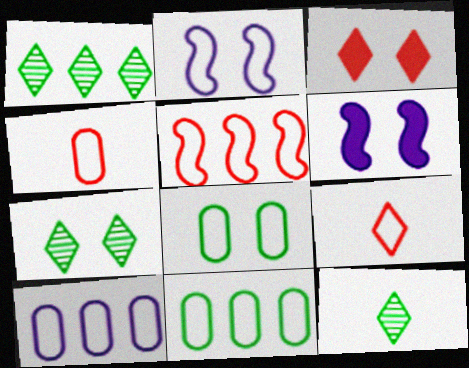[[1, 4, 6], 
[1, 7, 12], 
[2, 9, 11], 
[4, 8, 10]]